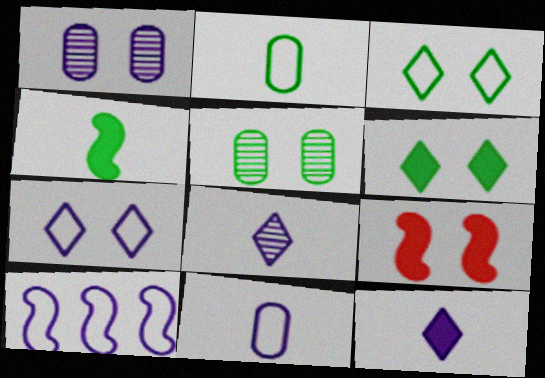[[1, 3, 9], 
[1, 10, 12], 
[5, 7, 9], 
[7, 10, 11]]